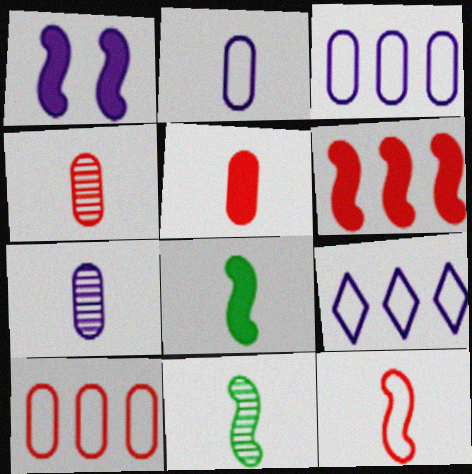[[1, 6, 8], 
[1, 7, 9]]